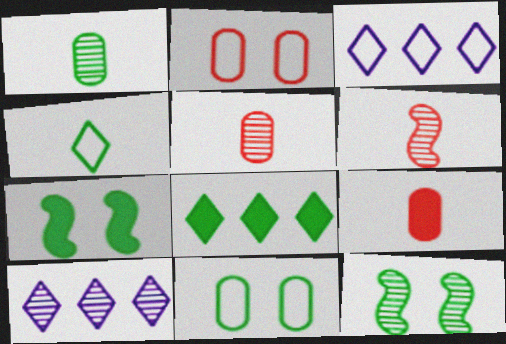[[3, 5, 7], 
[3, 9, 12], 
[5, 10, 12]]